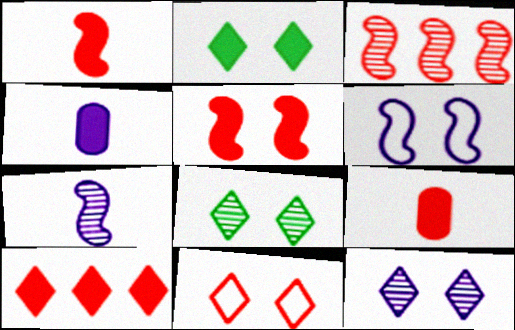[[2, 11, 12], 
[3, 9, 11], 
[5, 9, 10]]